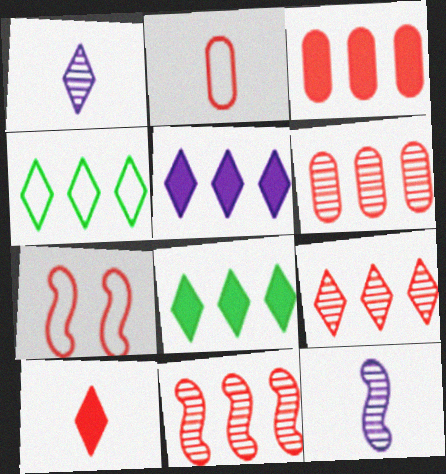[[4, 5, 9], 
[6, 7, 10], 
[6, 9, 11]]